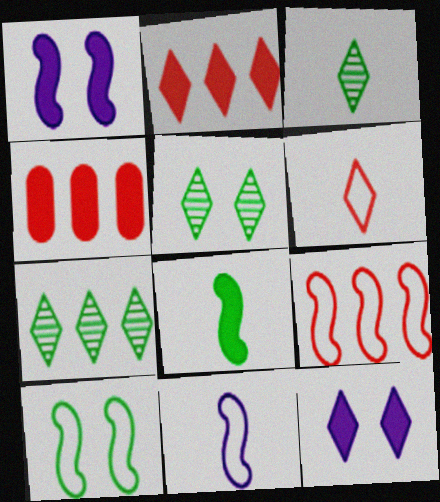[[3, 5, 7], 
[4, 5, 11], 
[4, 8, 12], 
[6, 7, 12], 
[9, 10, 11]]